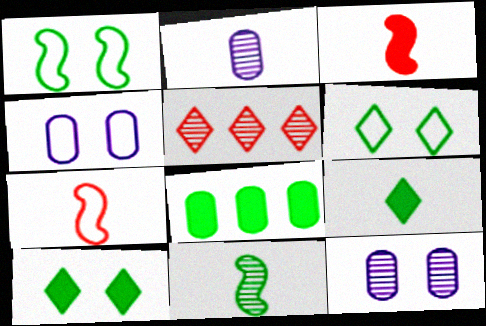[[2, 7, 9], 
[5, 11, 12], 
[6, 8, 11]]